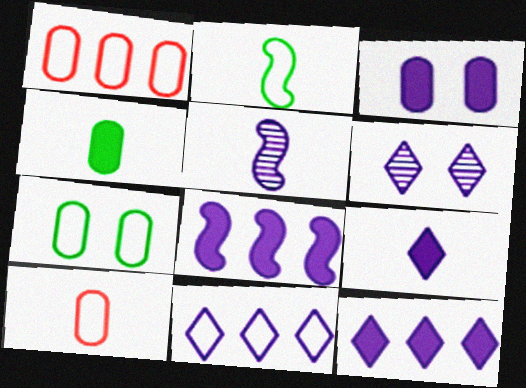[[3, 5, 11], 
[3, 8, 9], 
[6, 9, 11]]